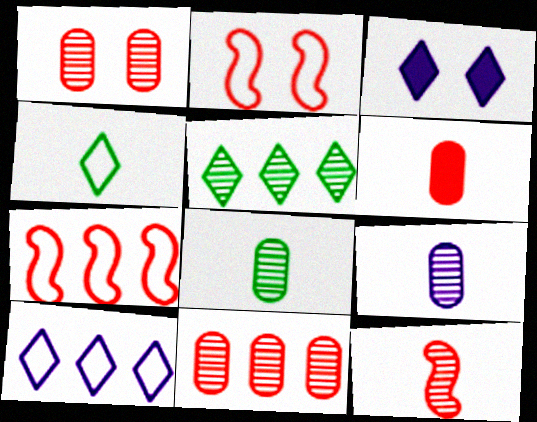[[3, 7, 8]]